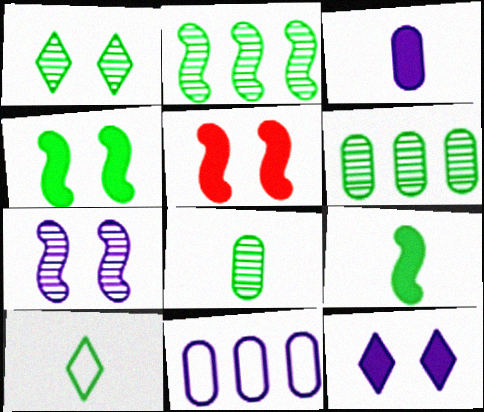[[1, 2, 8], 
[4, 6, 10], 
[8, 9, 10]]